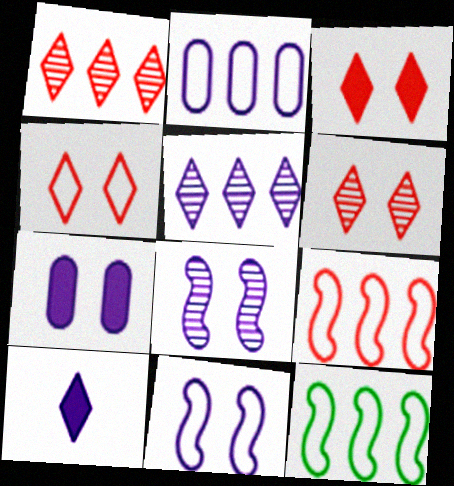[[2, 8, 10], 
[3, 4, 6]]